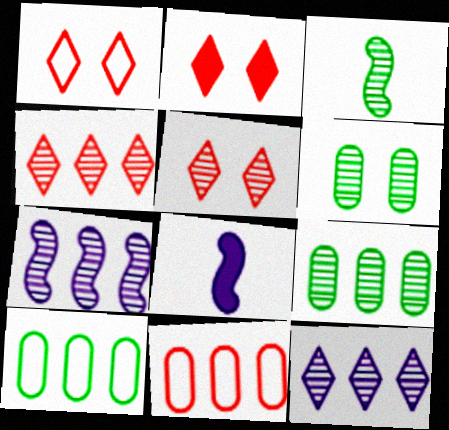[[1, 2, 5], 
[1, 8, 9], 
[4, 7, 9], 
[5, 8, 10]]